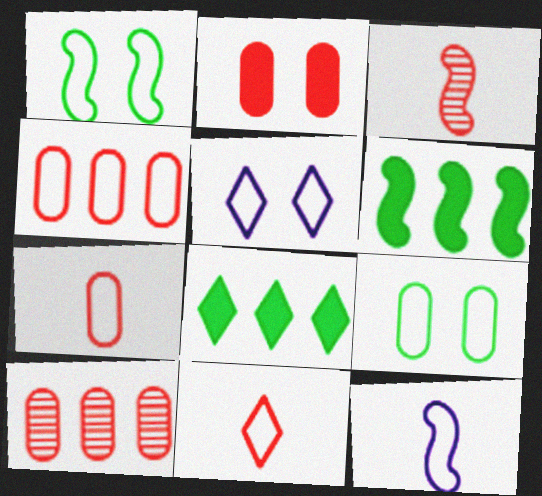[[2, 7, 10]]